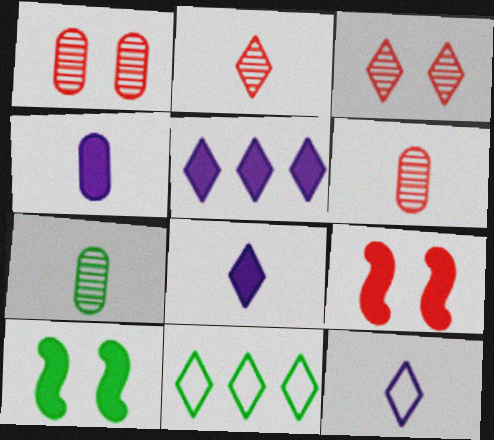[[3, 8, 11], 
[7, 10, 11]]